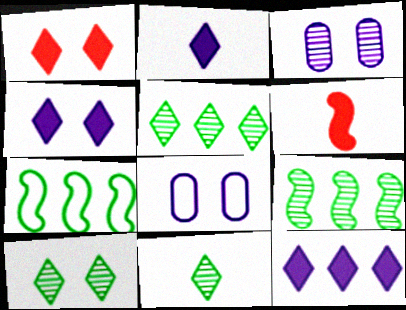[[2, 4, 12], 
[5, 6, 8], 
[5, 10, 11]]